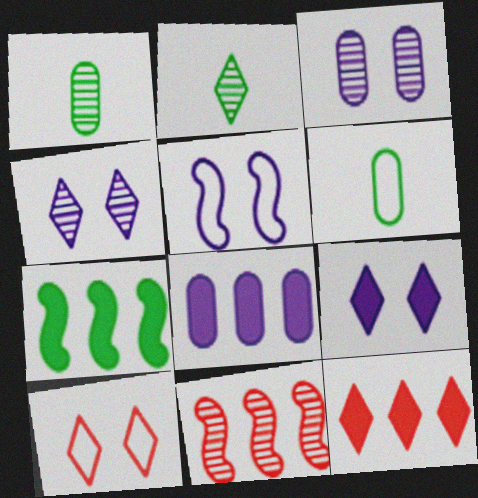[[1, 4, 11], 
[1, 5, 12], 
[2, 3, 11], 
[3, 5, 9], 
[6, 9, 11], 
[7, 8, 12]]